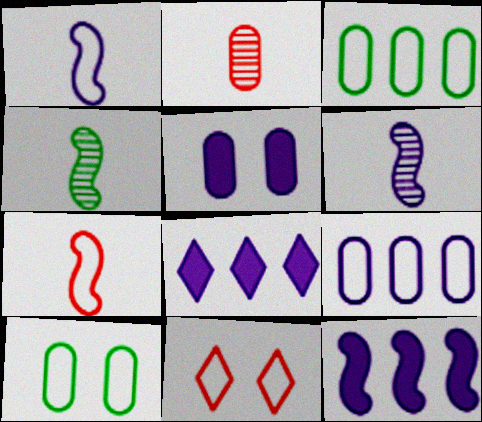[[1, 3, 11], 
[2, 3, 5]]